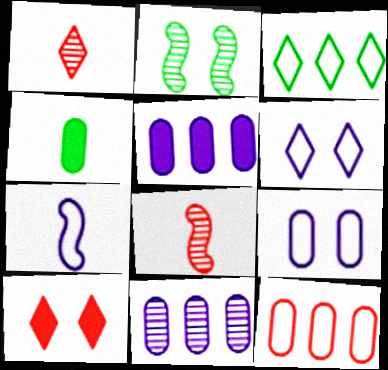[[1, 2, 11], 
[1, 4, 7], 
[2, 3, 4], 
[2, 9, 10], 
[8, 10, 12]]